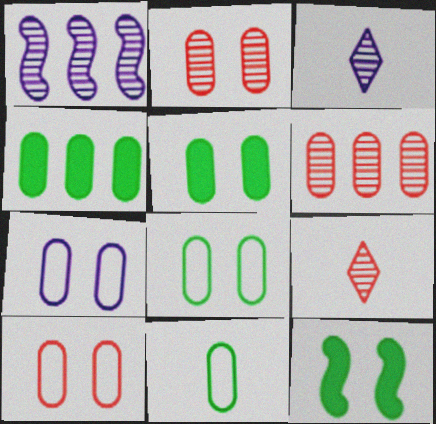[[2, 5, 7], 
[7, 8, 10]]